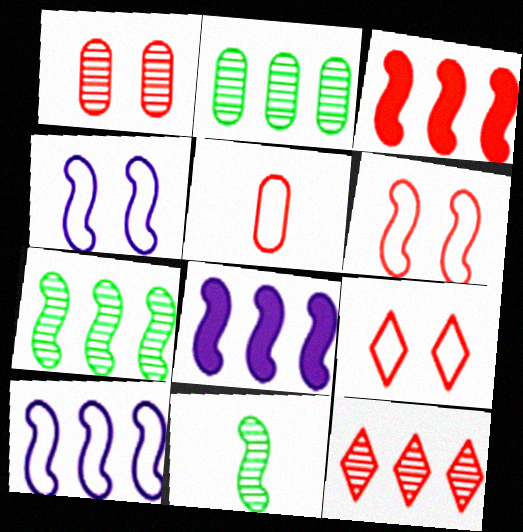[[3, 4, 11], 
[3, 7, 10], 
[6, 8, 11]]